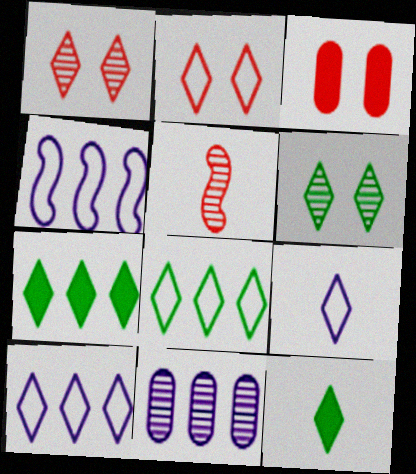[[1, 7, 9], 
[1, 10, 12], 
[2, 8, 9], 
[5, 6, 11], 
[6, 8, 12]]